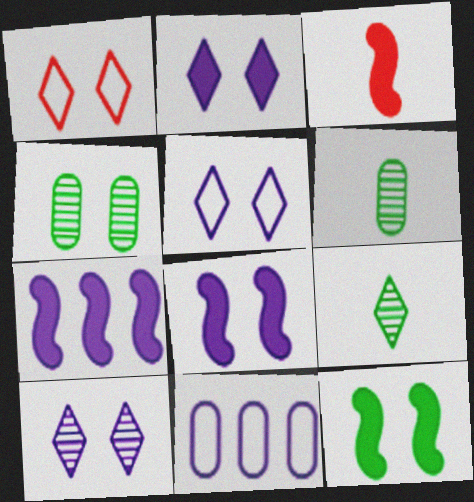[[1, 4, 8], 
[1, 6, 7], 
[2, 5, 10], 
[3, 7, 12]]